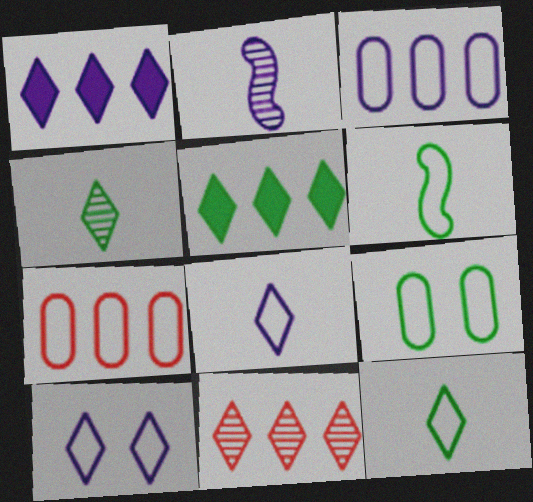[[6, 7, 10]]